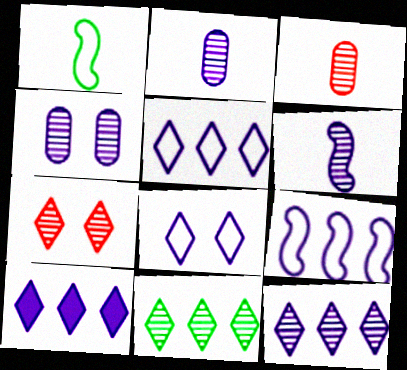[[4, 6, 12], 
[5, 10, 12]]